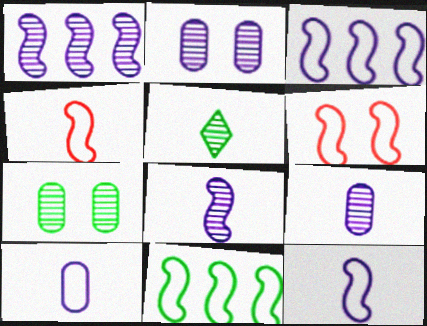[[6, 11, 12]]